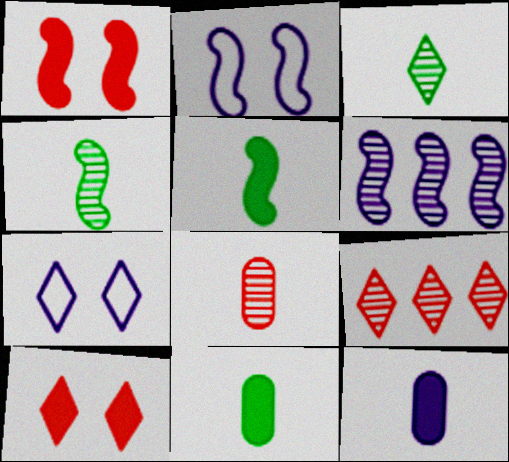[[2, 9, 11], 
[6, 7, 12]]